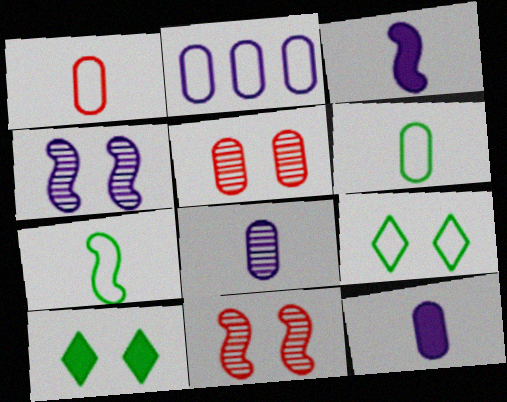[]